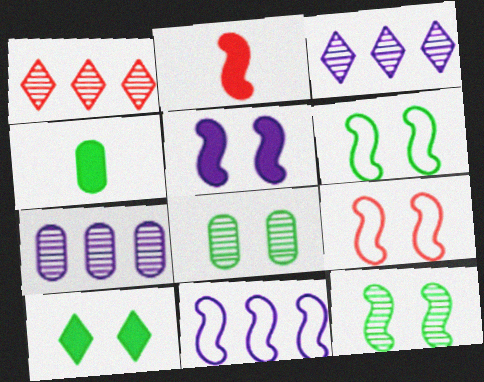[[2, 11, 12], 
[3, 4, 9], 
[5, 9, 12], 
[6, 8, 10]]